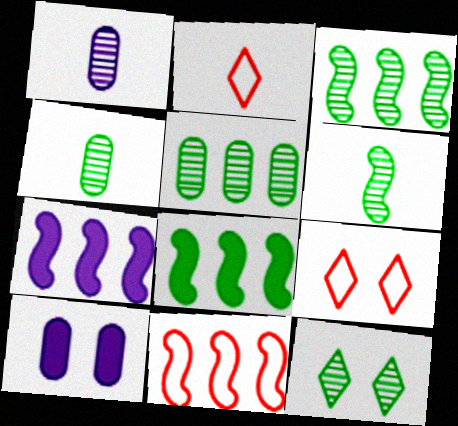[[1, 8, 9], 
[2, 3, 10], 
[3, 4, 12], 
[3, 7, 11], 
[4, 7, 9], 
[5, 6, 12]]